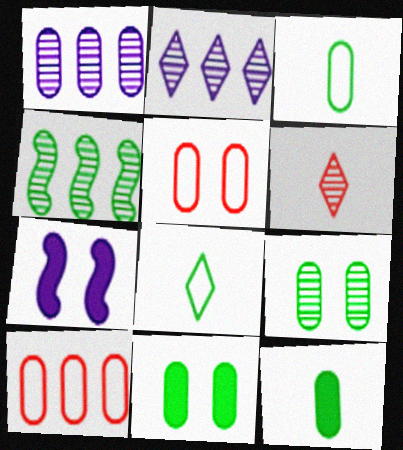[[1, 5, 12], 
[4, 8, 11]]